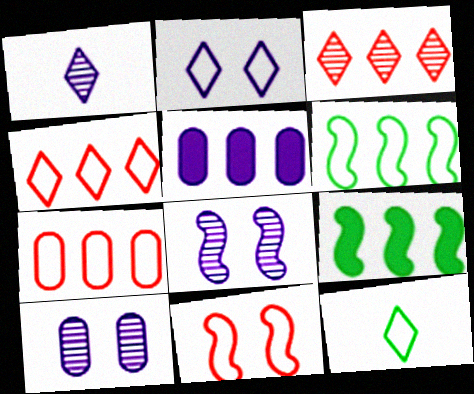[[2, 4, 12], 
[3, 5, 6]]